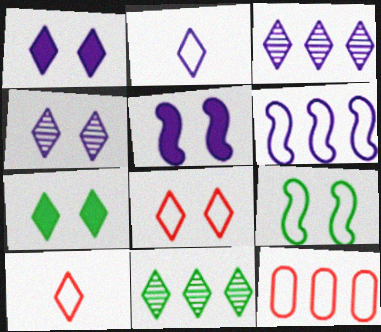[[1, 2, 3], 
[1, 10, 11], 
[2, 9, 12], 
[3, 7, 10], 
[4, 7, 8]]